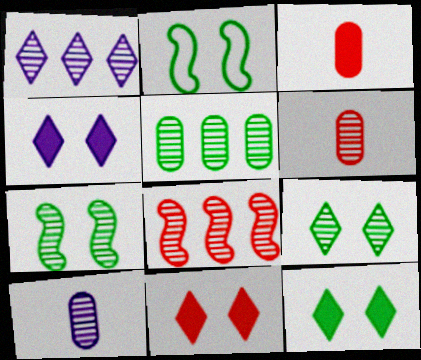[[1, 2, 3], 
[1, 5, 8], 
[1, 6, 7], 
[4, 11, 12], 
[8, 9, 10]]